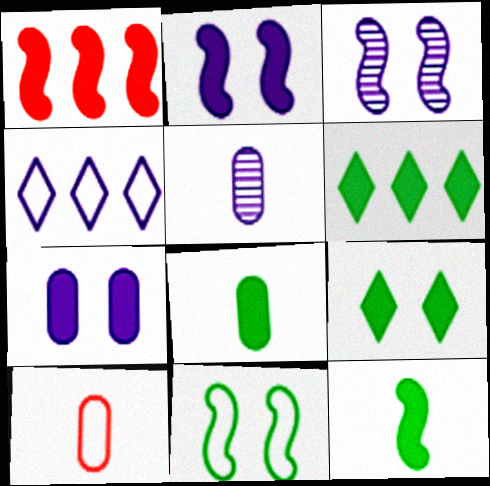[[1, 2, 12], 
[2, 4, 5], 
[3, 6, 10], 
[4, 10, 11], 
[5, 8, 10]]